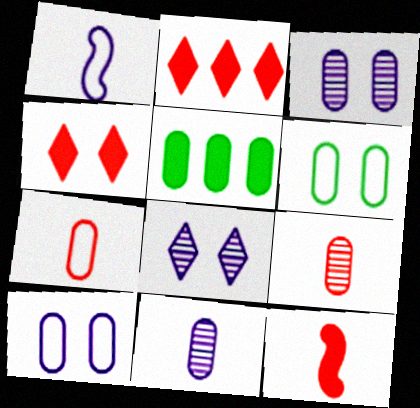[[3, 5, 7], 
[5, 9, 10]]